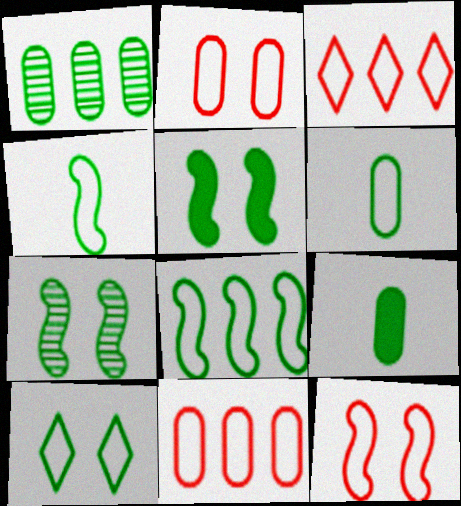[[6, 8, 10]]